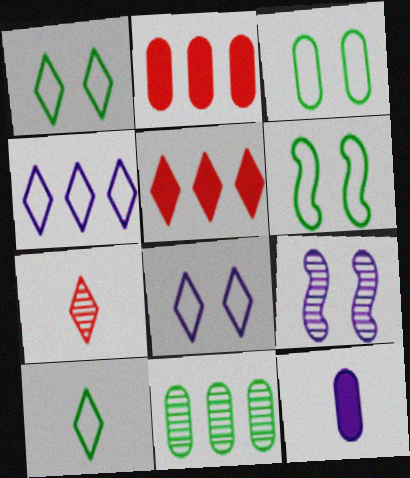[[1, 3, 6], 
[2, 9, 10], 
[4, 9, 12], 
[7, 9, 11]]